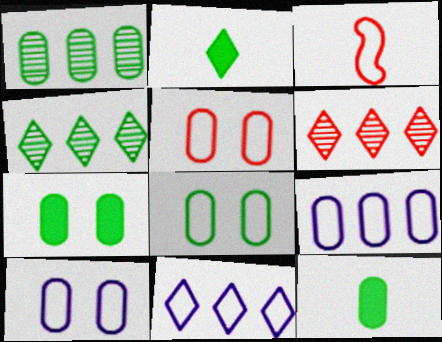[[1, 8, 12], 
[3, 8, 11], 
[5, 8, 10]]